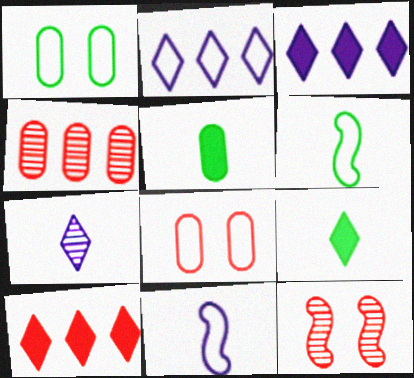[[2, 5, 12], 
[2, 6, 8]]